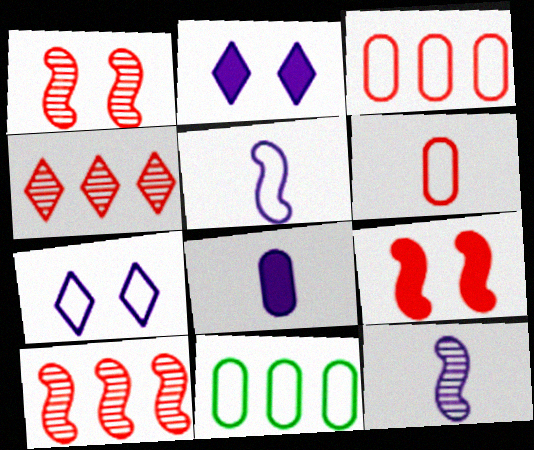[[4, 6, 9]]